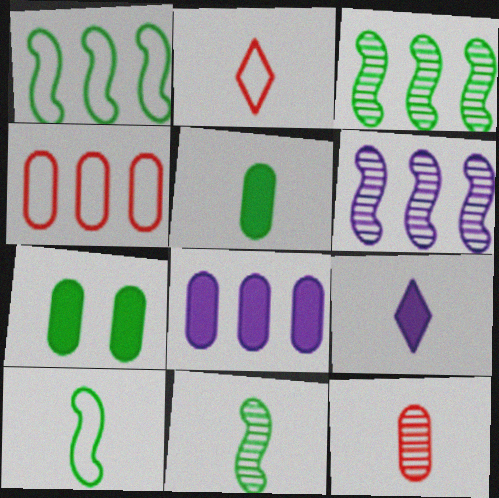[[2, 6, 7], 
[9, 10, 12]]